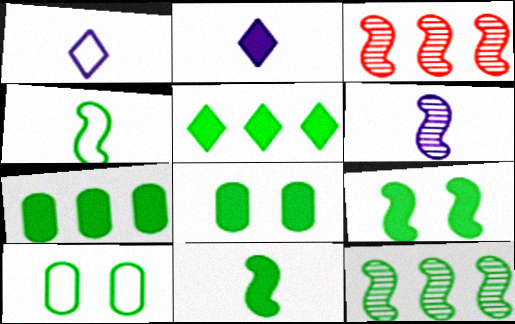[[1, 3, 8], 
[2, 3, 10], 
[4, 9, 12], 
[5, 8, 11]]